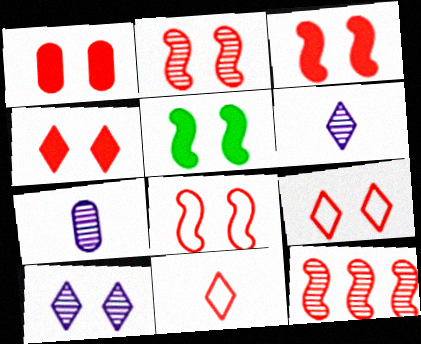[[1, 2, 9], 
[1, 3, 4], 
[1, 11, 12], 
[2, 3, 8]]